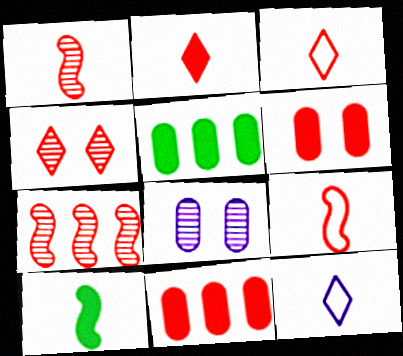[[3, 6, 7], 
[4, 9, 11]]